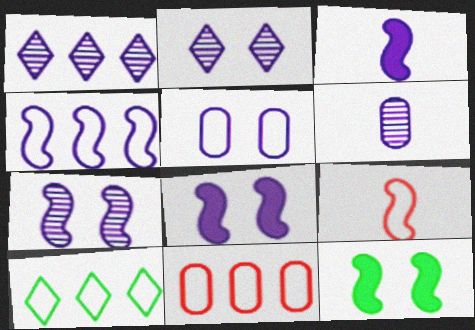[[1, 3, 5], 
[1, 6, 7], 
[2, 5, 8], 
[3, 4, 7], 
[4, 10, 11], 
[5, 9, 10]]